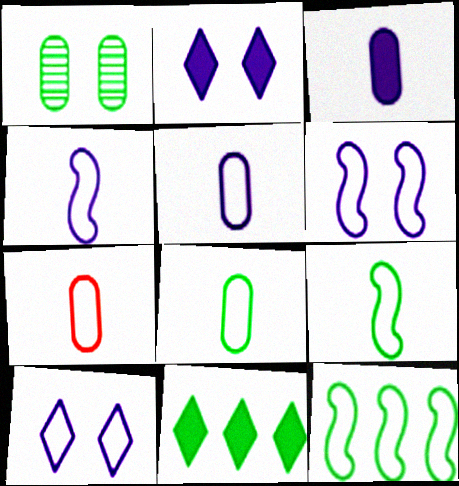[[1, 9, 11], 
[5, 7, 8], 
[7, 10, 12]]